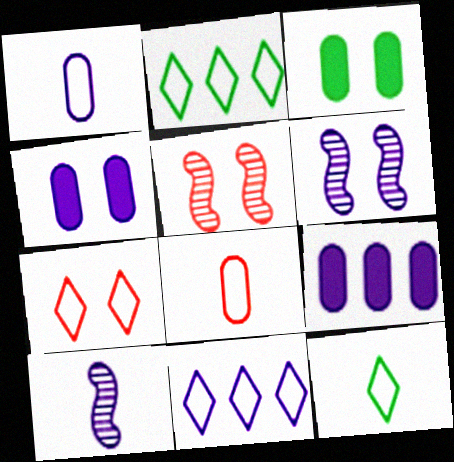[[3, 6, 7], 
[4, 10, 11], 
[5, 9, 12], 
[7, 11, 12]]